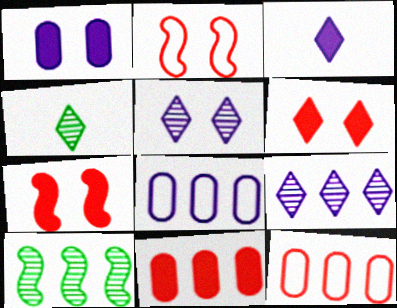[[4, 7, 8]]